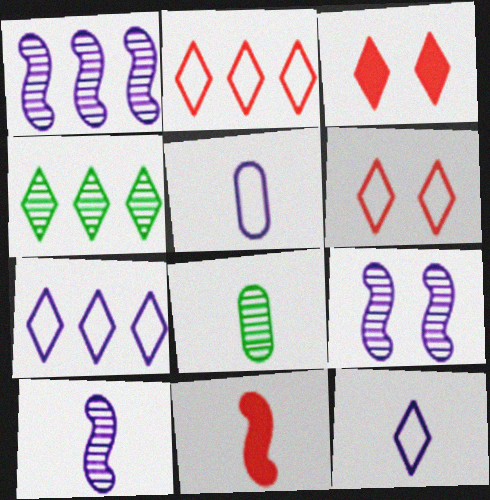[[1, 9, 10], 
[3, 4, 12], 
[8, 11, 12]]